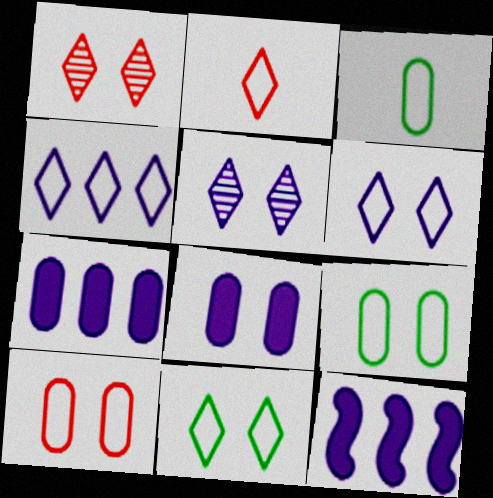[[1, 3, 12], 
[2, 4, 11]]